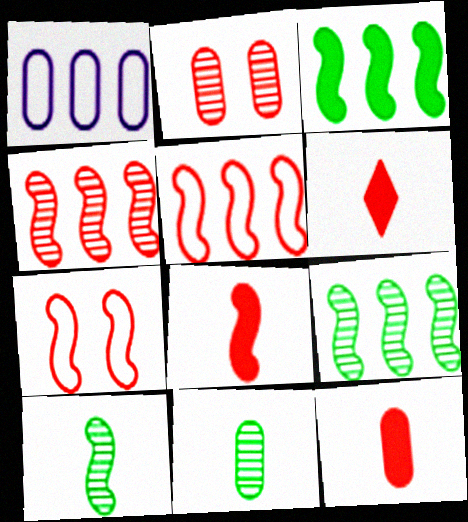[[2, 5, 6], 
[4, 7, 8], 
[6, 8, 12]]